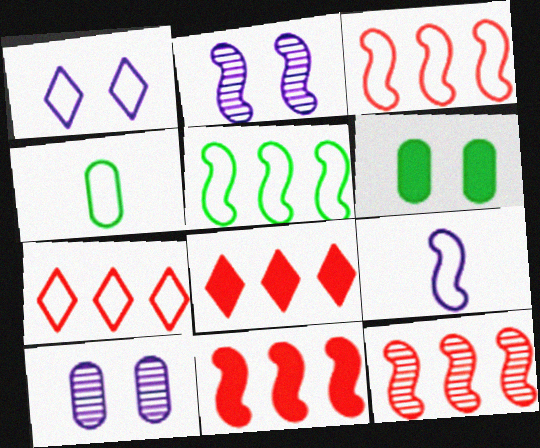[[1, 3, 4], 
[2, 4, 8], 
[3, 11, 12]]